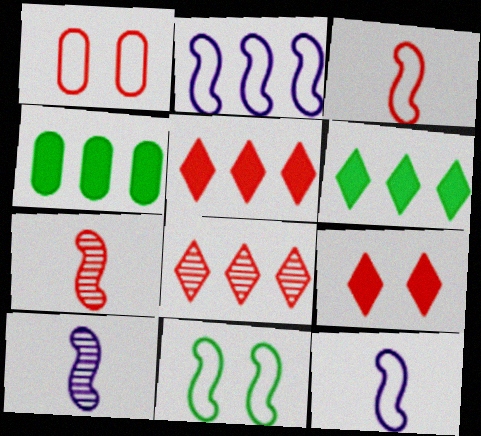[[1, 5, 7], 
[1, 6, 10], 
[2, 3, 11], 
[2, 4, 8]]